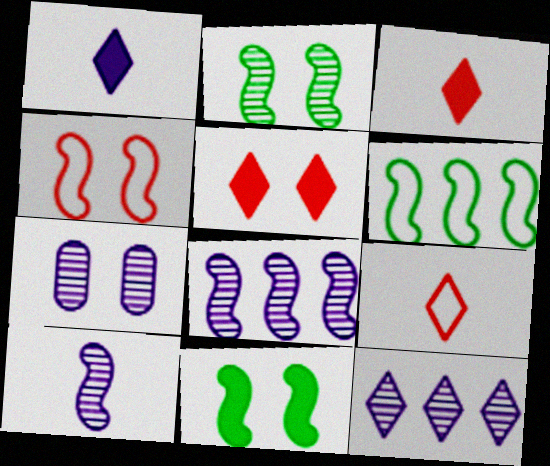[[3, 6, 7], 
[7, 10, 12]]